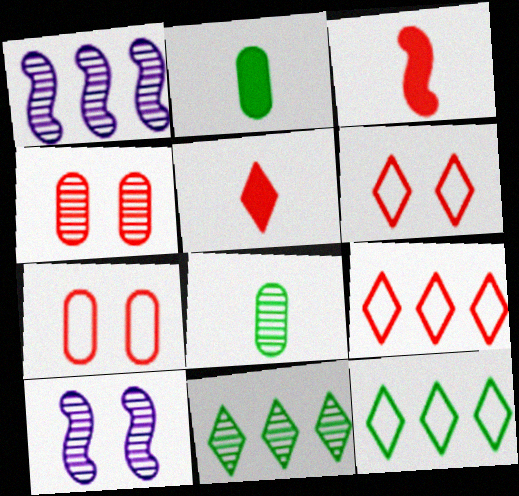[[1, 2, 6], 
[2, 9, 10], 
[3, 4, 9]]